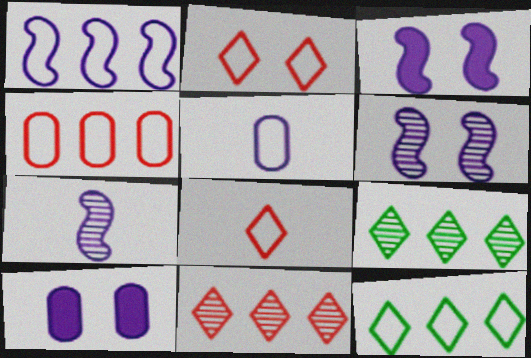[[1, 3, 7], 
[1, 4, 12]]